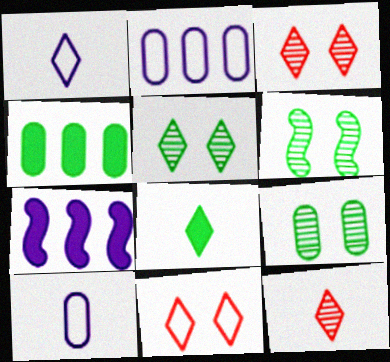[[1, 8, 12], 
[5, 6, 9]]